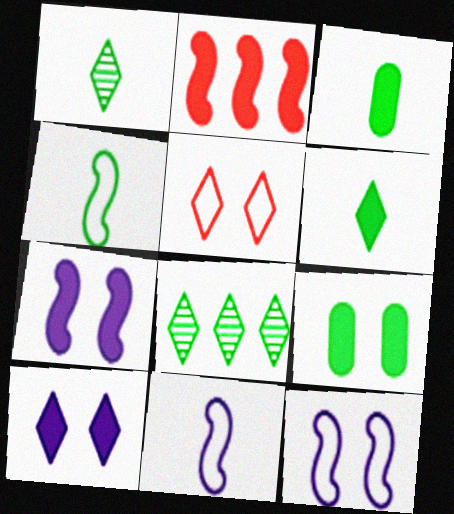[[1, 3, 4], 
[2, 3, 10], 
[4, 8, 9]]